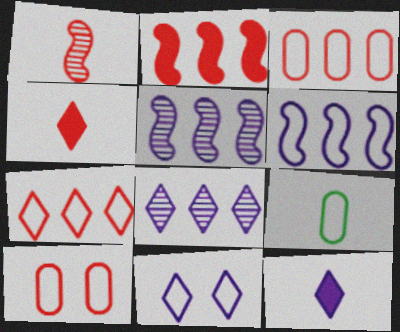[[1, 9, 12], 
[8, 11, 12]]